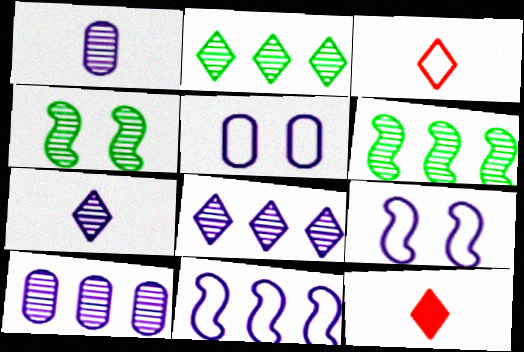[[5, 6, 12]]